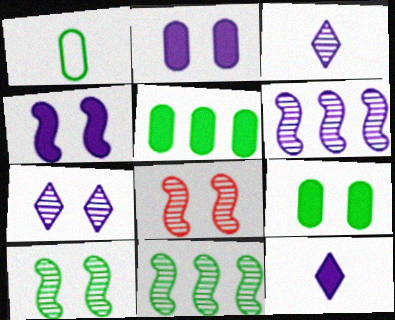[]